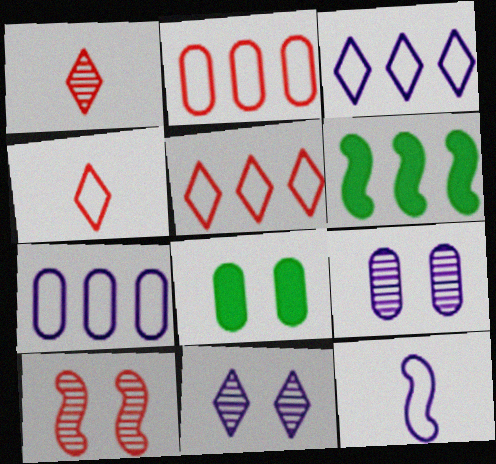[[4, 6, 9], 
[6, 10, 12]]